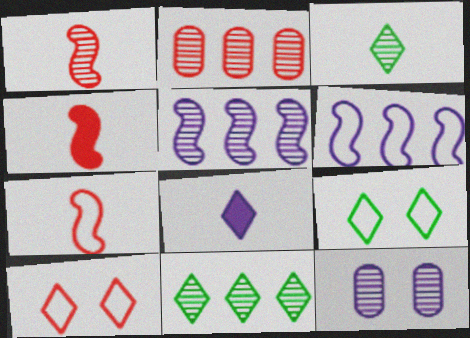[[1, 4, 7], 
[1, 11, 12], 
[2, 4, 10], 
[2, 5, 11], 
[6, 8, 12], 
[8, 10, 11]]